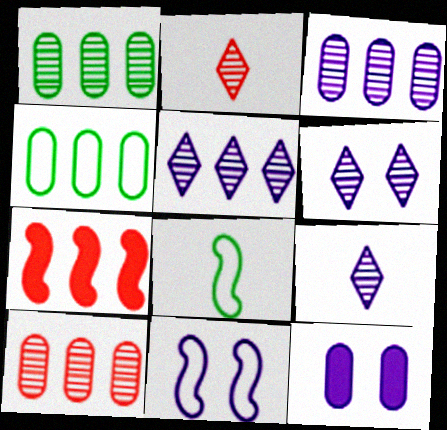[[1, 3, 10], 
[4, 5, 7], 
[5, 6, 9], 
[6, 11, 12]]